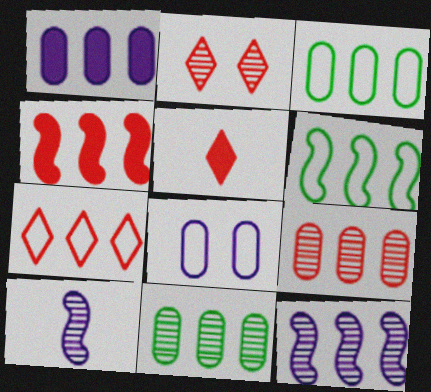[[1, 3, 9], 
[2, 5, 7], 
[2, 10, 11], 
[4, 6, 12], 
[4, 7, 9]]